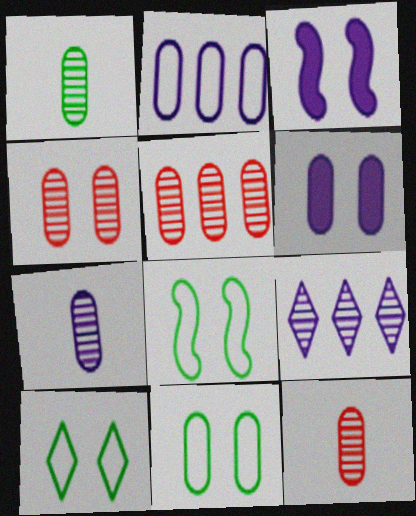[[1, 7, 12], 
[2, 6, 7], 
[3, 4, 10], 
[4, 5, 12], 
[4, 6, 11], 
[8, 10, 11]]